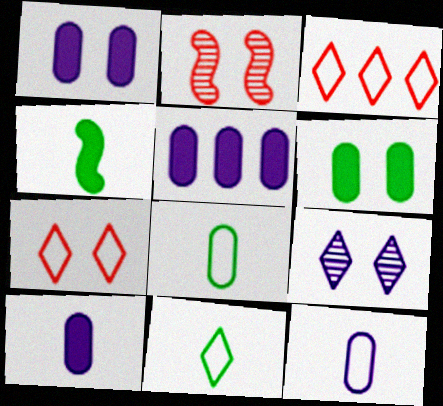[[1, 5, 10], 
[2, 5, 11]]